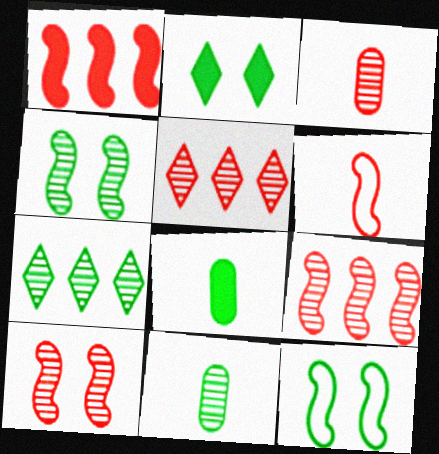[[1, 6, 10], 
[3, 5, 10], 
[4, 7, 11], 
[7, 8, 12]]